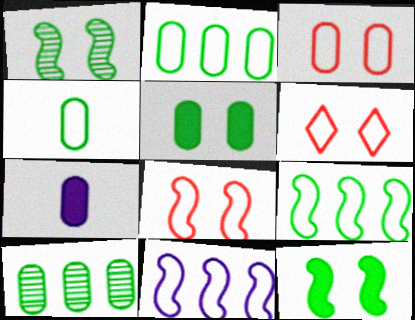[[3, 6, 8], 
[3, 7, 10], 
[4, 5, 10], 
[4, 6, 11]]